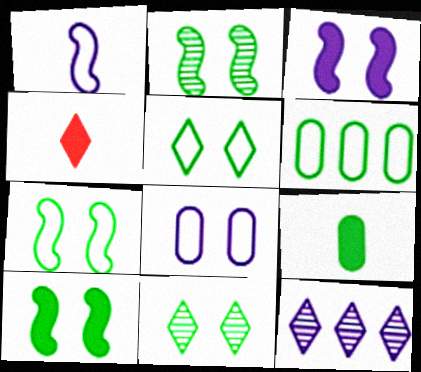[[2, 7, 10], 
[4, 5, 12]]